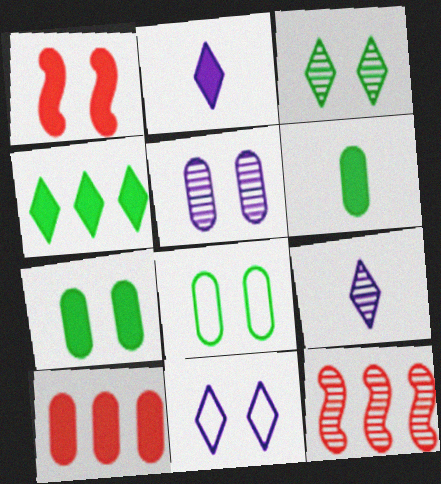[[2, 8, 12], 
[6, 11, 12]]